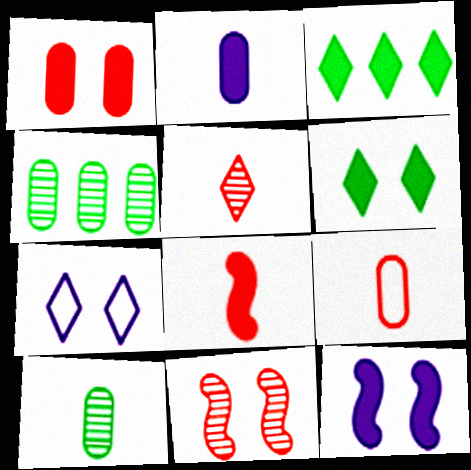[[1, 6, 12], 
[2, 9, 10], 
[3, 5, 7], 
[4, 7, 8], 
[5, 8, 9]]